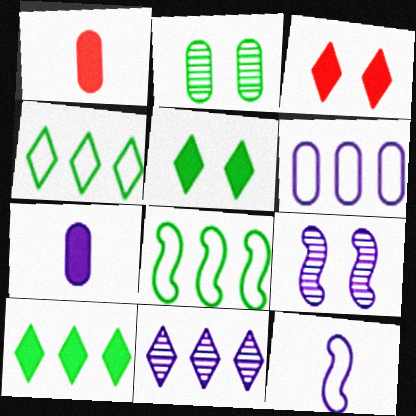[[1, 2, 6], 
[1, 4, 9]]